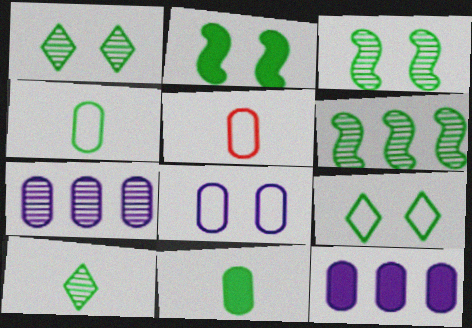[[6, 9, 11]]